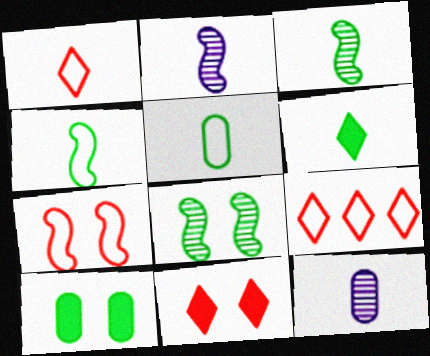[[2, 9, 10], 
[3, 5, 6]]